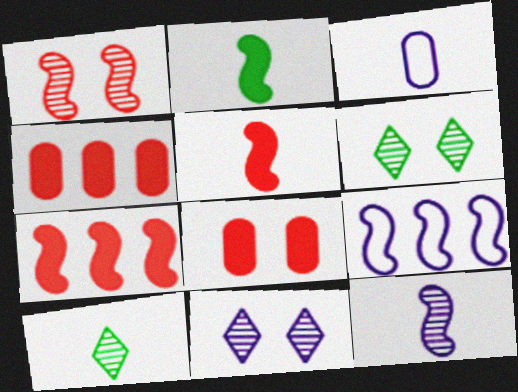[[1, 2, 9], 
[3, 5, 10], 
[3, 6, 7], 
[8, 9, 10]]